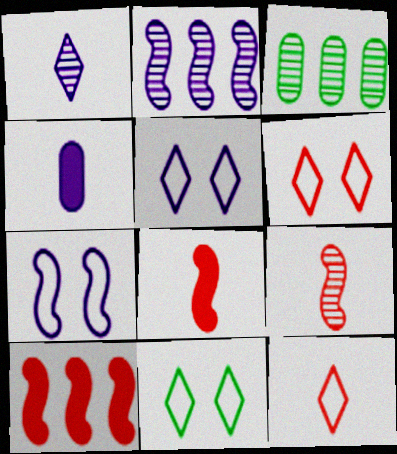[[2, 4, 5], 
[3, 5, 8], 
[5, 6, 11]]